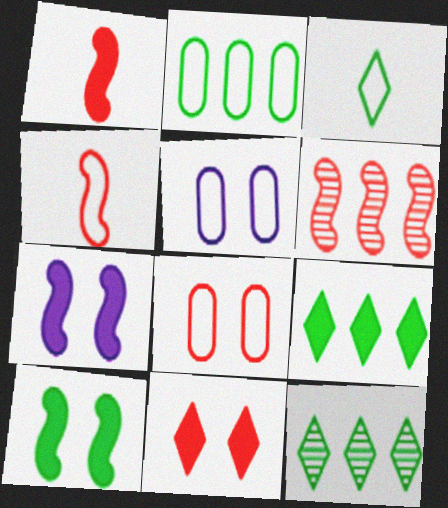[[1, 5, 12]]